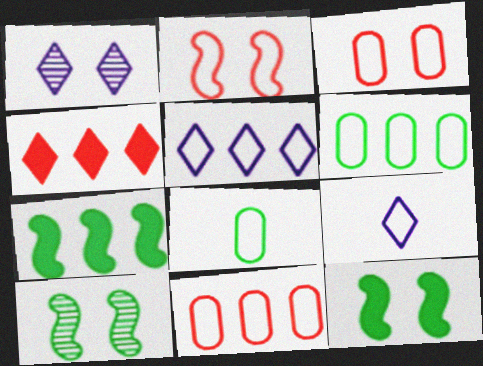[[1, 3, 12], 
[2, 5, 8], 
[2, 6, 9]]